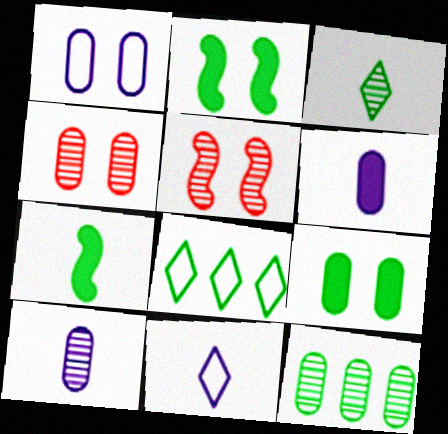[[1, 4, 9], 
[4, 10, 12], 
[5, 6, 8]]